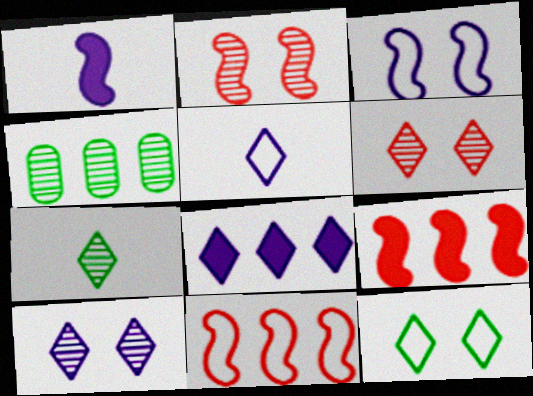[[4, 8, 11], 
[5, 8, 10]]